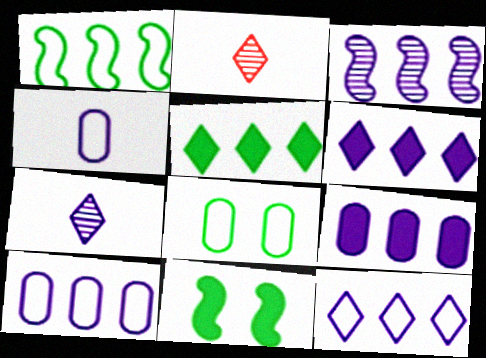[[2, 10, 11], 
[3, 6, 10], 
[3, 9, 12]]